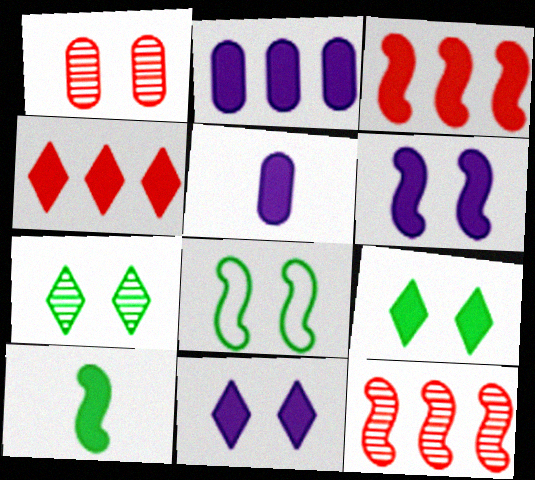[[1, 8, 11], 
[3, 5, 9], 
[3, 6, 10]]